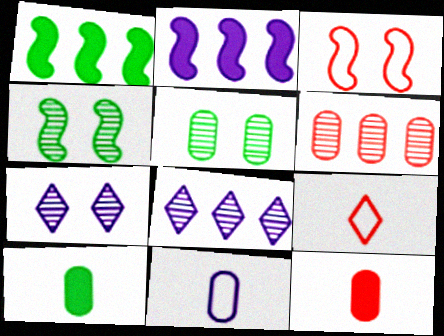[[2, 5, 9], 
[2, 7, 11], 
[3, 8, 10]]